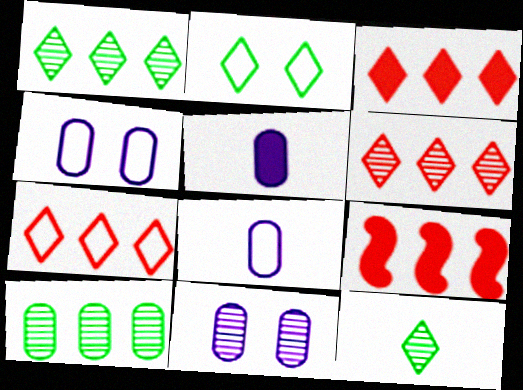[[3, 6, 7], 
[4, 9, 12]]